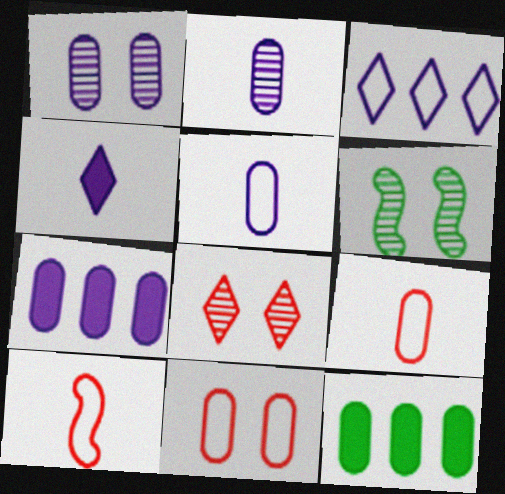[[1, 5, 7], 
[1, 6, 8], 
[1, 9, 12], 
[2, 11, 12]]